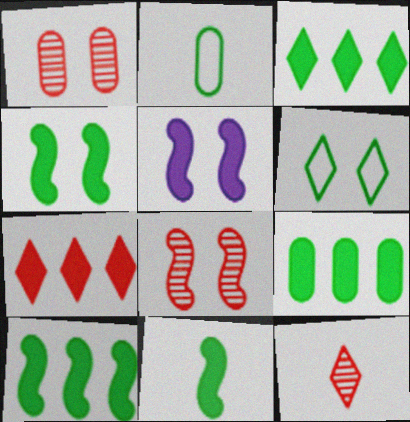[[1, 5, 6], 
[3, 9, 10], 
[4, 10, 11]]